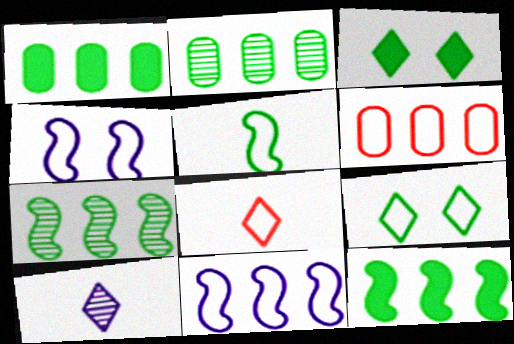[[2, 3, 5]]